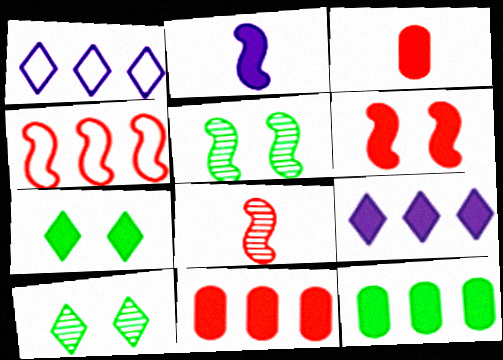[[1, 3, 5], 
[2, 4, 5], 
[2, 7, 11], 
[4, 6, 8]]